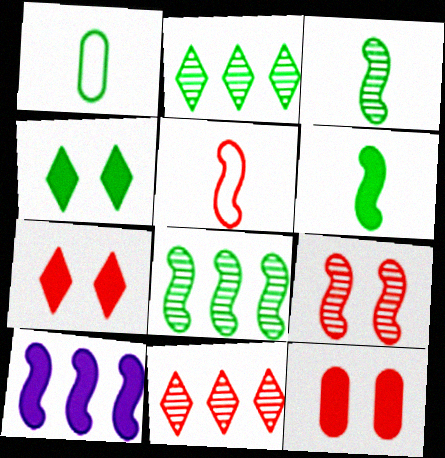[[1, 4, 8], 
[5, 11, 12]]